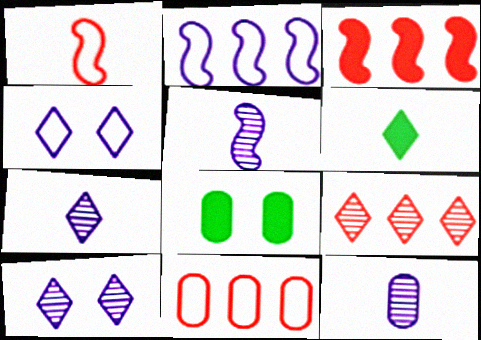[[1, 6, 12], 
[3, 9, 11], 
[4, 6, 9], 
[5, 7, 12], 
[8, 11, 12]]